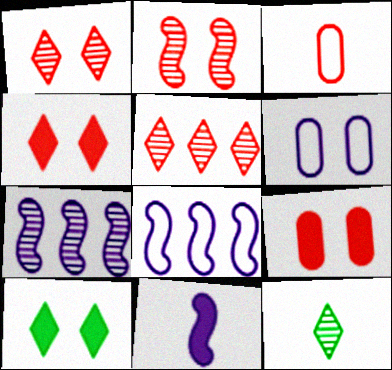[[2, 6, 10], 
[3, 7, 10], 
[3, 11, 12], 
[8, 9, 12]]